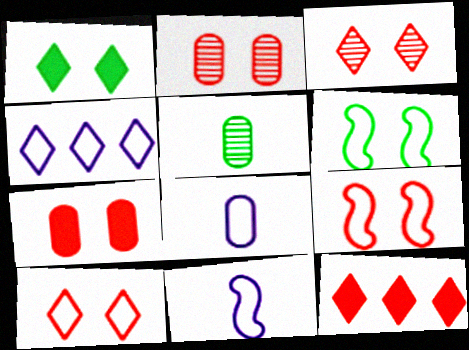[[3, 7, 9]]